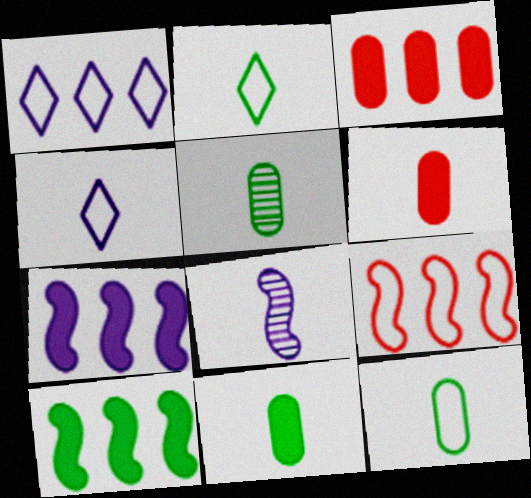[[2, 6, 8], 
[5, 11, 12]]